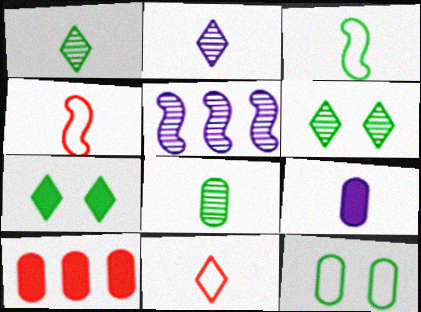[[1, 4, 9]]